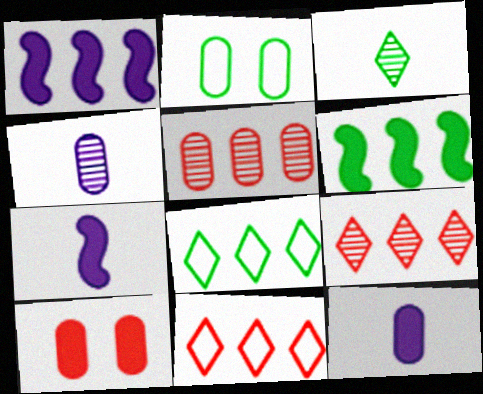[[1, 5, 8], 
[2, 3, 6], 
[2, 5, 12], 
[2, 7, 9]]